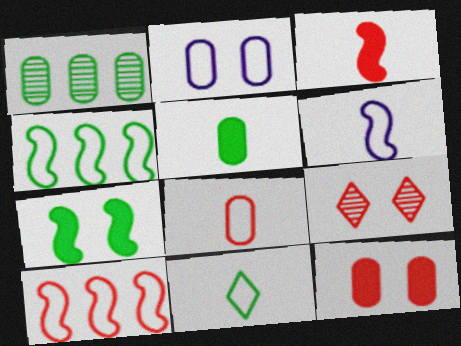[[1, 7, 11], 
[2, 7, 9], 
[2, 10, 11], 
[6, 8, 11]]